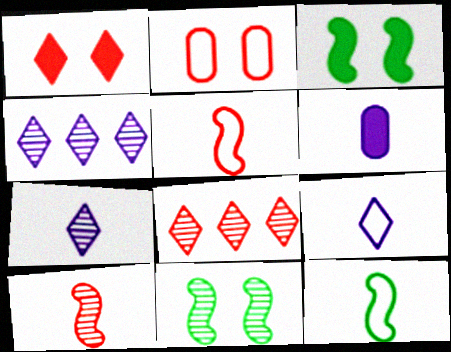[]